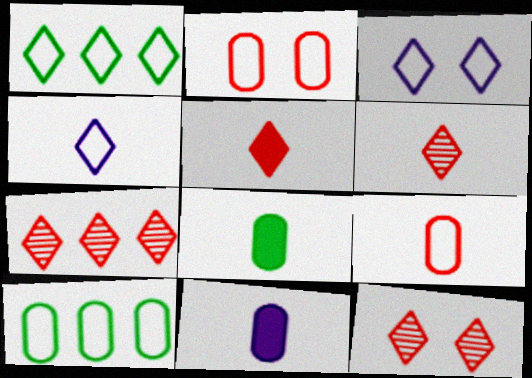[[6, 7, 12]]